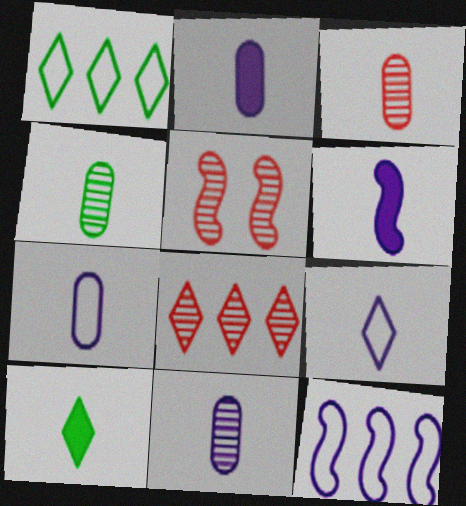[[1, 2, 5], 
[2, 7, 11], 
[3, 4, 11], 
[3, 5, 8], 
[6, 9, 11]]